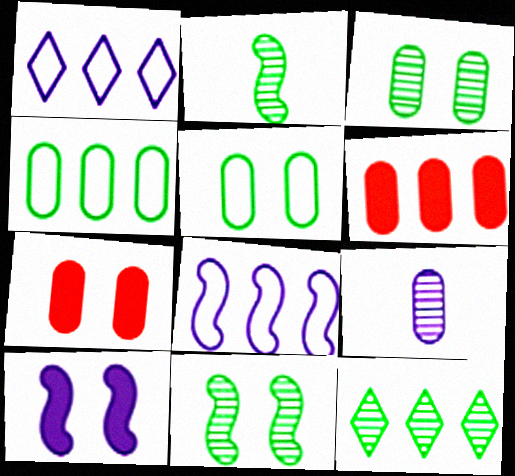[[1, 2, 7], 
[1, 9, 10], 
[2, 3, 12], 
[4, 7, 9], 
[5, 6, 9], 
[6, 8, 12]]